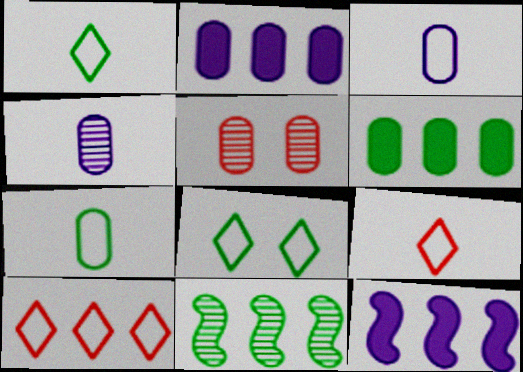[[1, 5, 12], 
[2, 5, 7], 
[2, 10, 11], 
[3, 5, 6]]